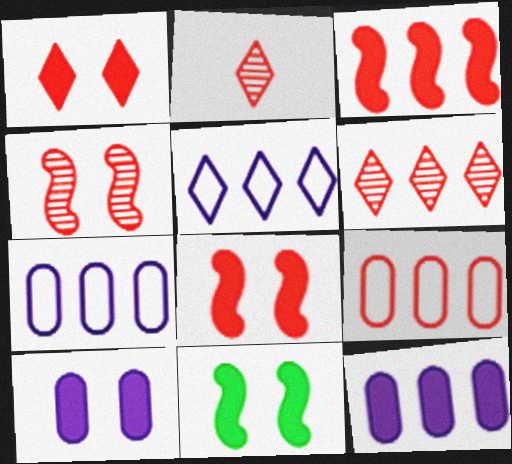[[1, 10, 11], 
[2, 7, 11], 
[2, 8, 9], 
[3, 6, 9]]